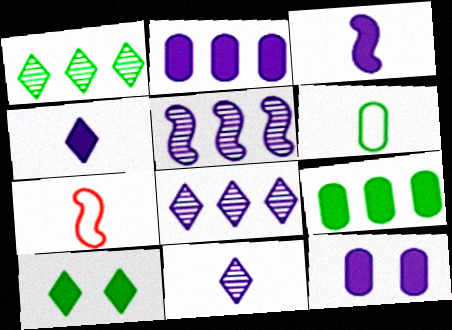[[1, 7, 12]]